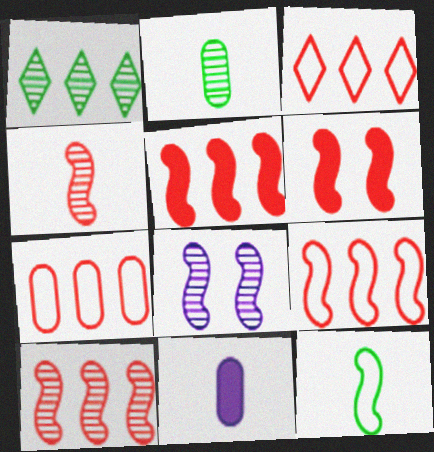[[3, 7, 9], 
[4, 6, 9], 
[5, 8, 12], 
[5, 9, 10]]